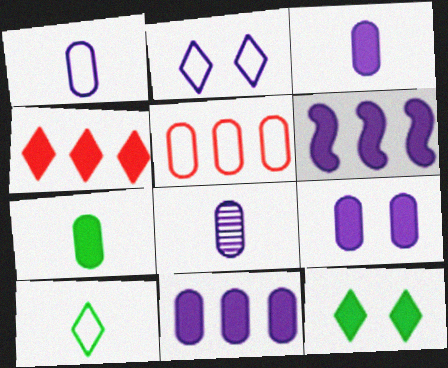[[1, 3, 8], 
[2, 6, 8], 
[3, 9, 11]]